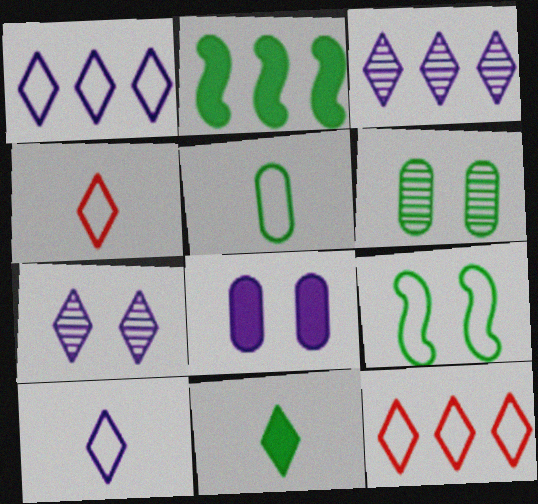[[7, 11, 12]]